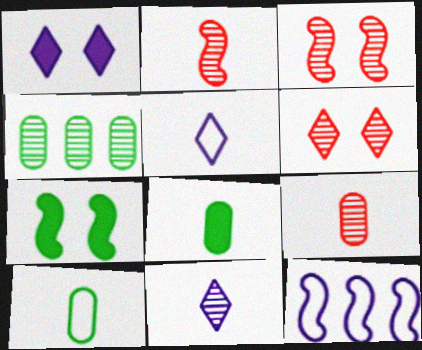[[2, 5, 8], 
[2, 7, 12], 
[3, 4, 11], 
[6, 8, 12]]